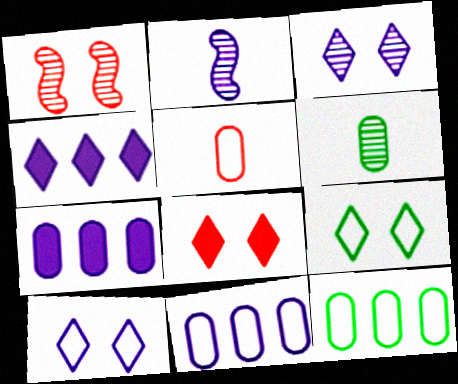[[2, 7, 10], 
[2, 8, 12], 
[3, 8, 9]]